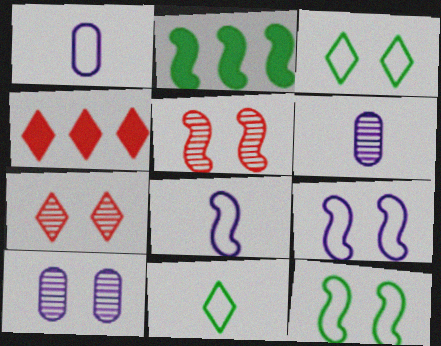[[1, 2, 7], 
[2, 5, 8], 
[4, 6, 12]]